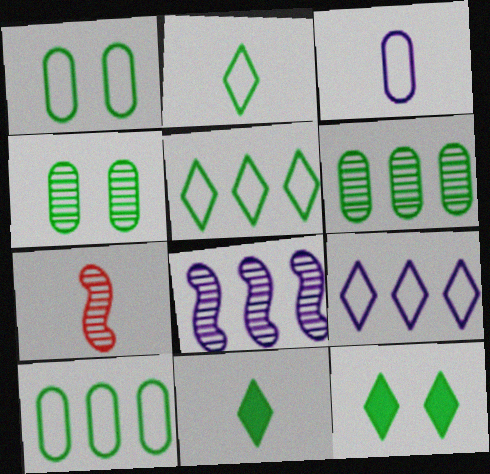[[3, 7, 11]]